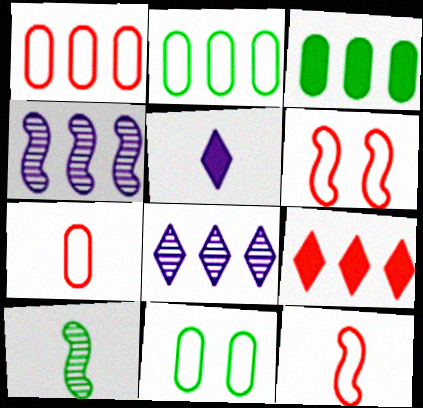[[2, 4, 9], 
[5, 7, 10]]